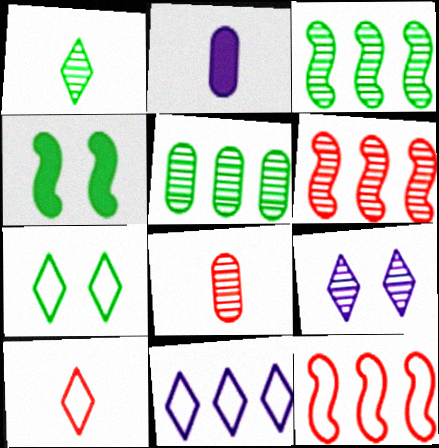[[2, 6, 7], 
[3, 8, 9], 
[4, 8, 11], 
[7, 10, 11]]